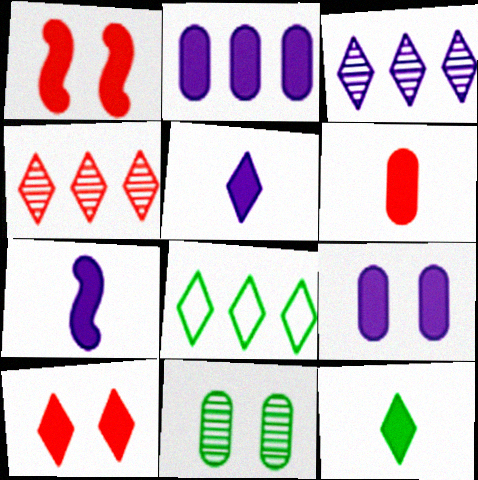[[1, 2, 12], 
[6, 7, 12]]